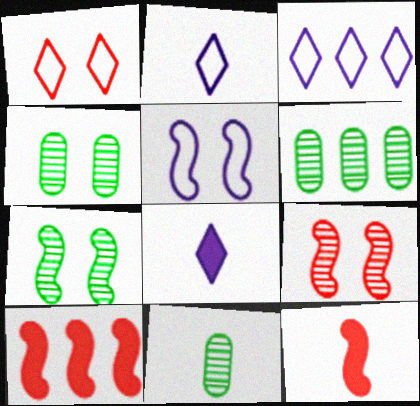[[2, 4, 10], 
[2, 11, 12], 
[3, 4, 12], 
[3, 6, 10], 
[4, 6, 11]]